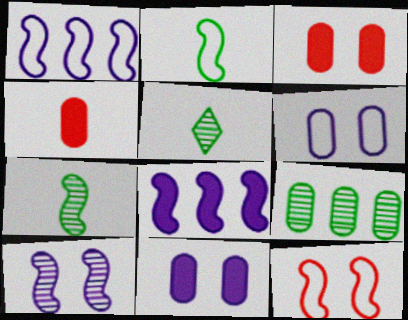[[1, 2, 12], 
[1, 3, 5], 
[4, 6, 9], 
[7, 8, 12]]